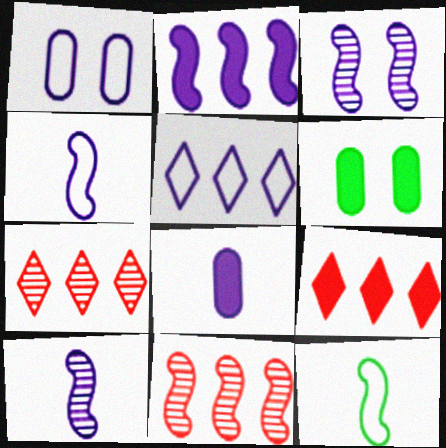[[1, 4, 5], 
[2, 3, 4], 
[3, 5, 8], 
[4, 6, 7]]